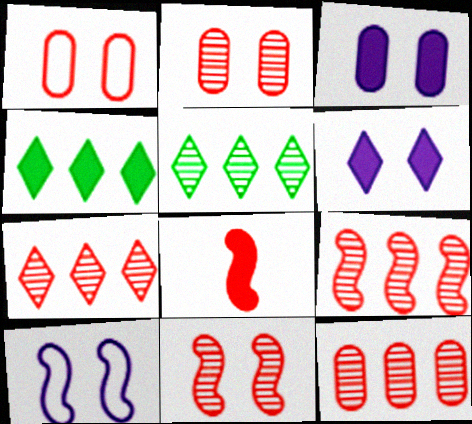[[1, 7, 8], 
[3, 4, 8], 
[7, 9, 12]]